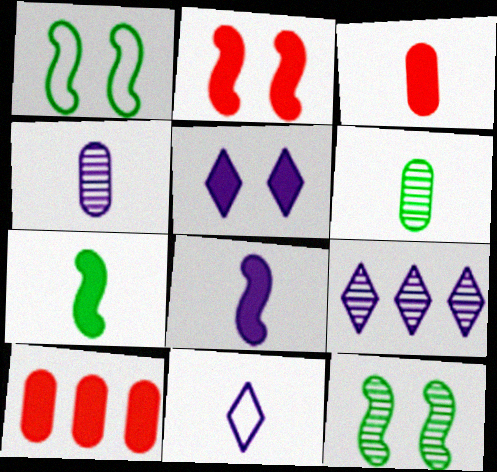[[1, 3, 9], 
[4, 8, 11], 
[5, 7, 10], 
[5, 9, 11], 
[10, 11, 12]]